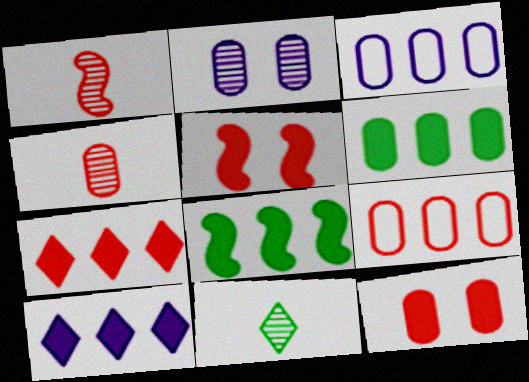[[3, 5, 11], 
[4, 9, 12]]